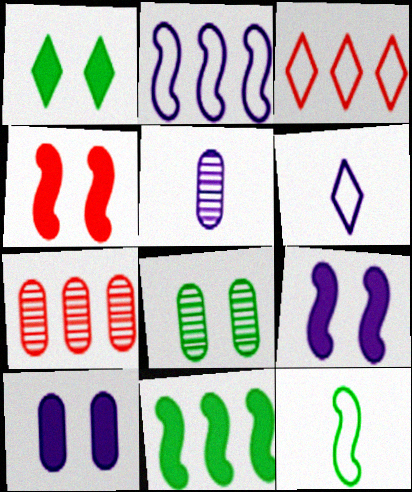[[1, 4, 10], 
[5, 7, 8]]